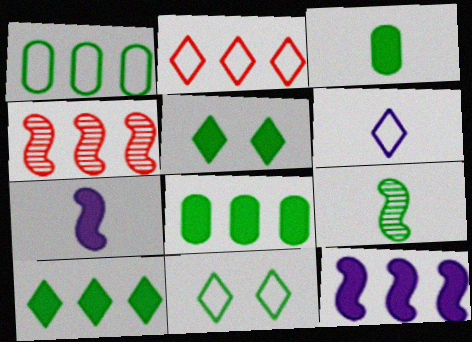[[1, 5, 9], 
[2, 6, 11], 
[8, 9, 11]]